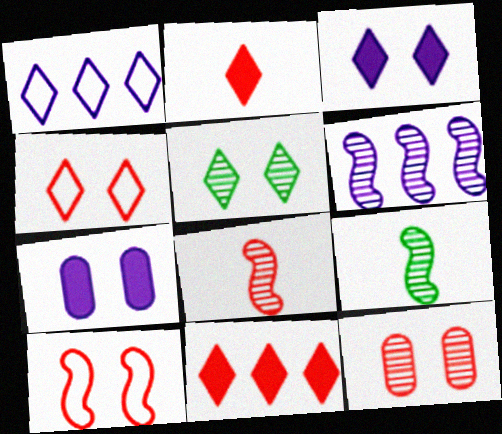[[1, 2, 5], 
[3, 4, 5], 
[5, 7, 10]]